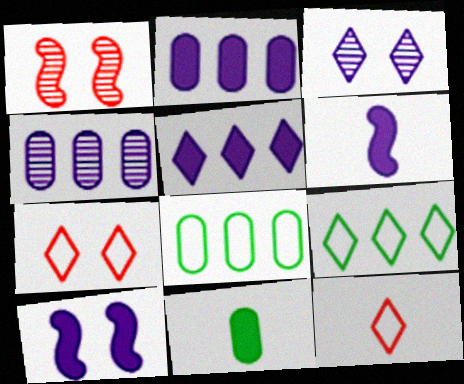[]